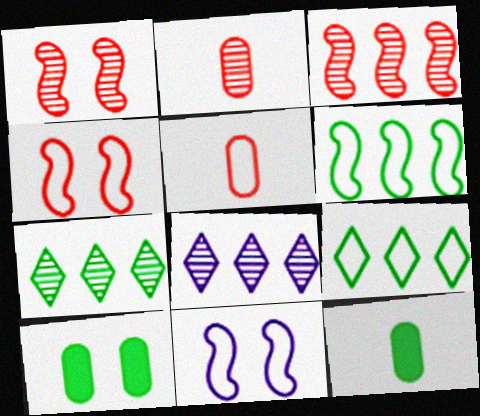[[4, 8, 12], 
[5, 9, 11]]